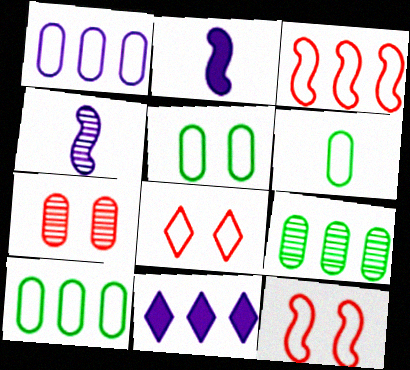[[2, 8, 9], 
[3, 9, 11], 
[5, 6, 10]]